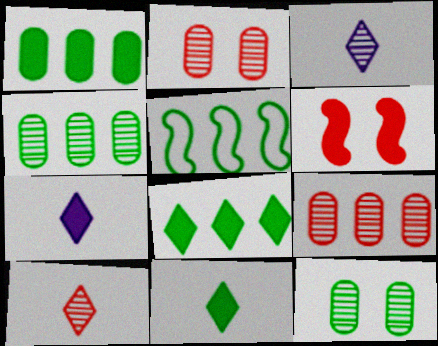[[1, 6, 7], 
[2, 5, 7], 
[4, 5, 8], 
[5, 11, 12]]